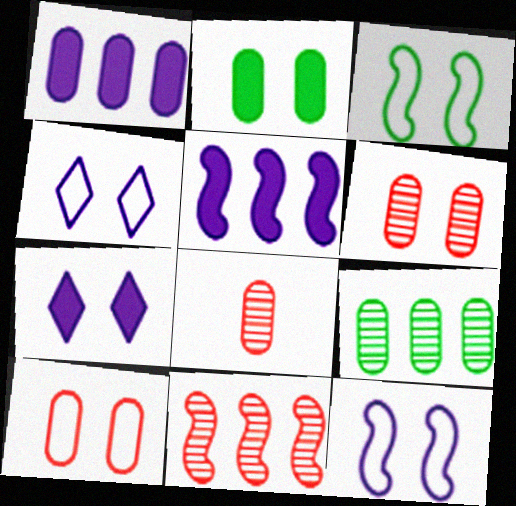[[3, 4, 10], 
[3, 6, 7]]